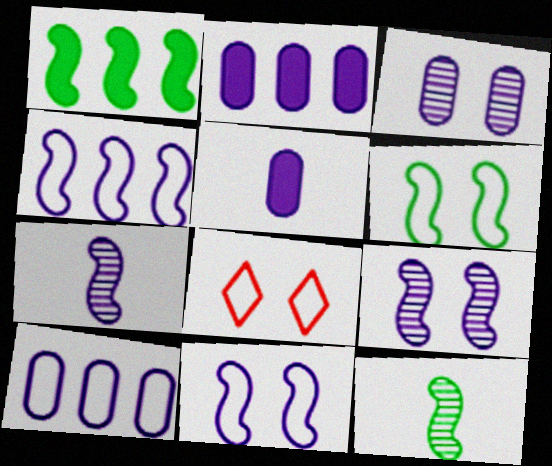[[1, 6, 12], 
[2, 8, 12], 
[3, 5, 10]]